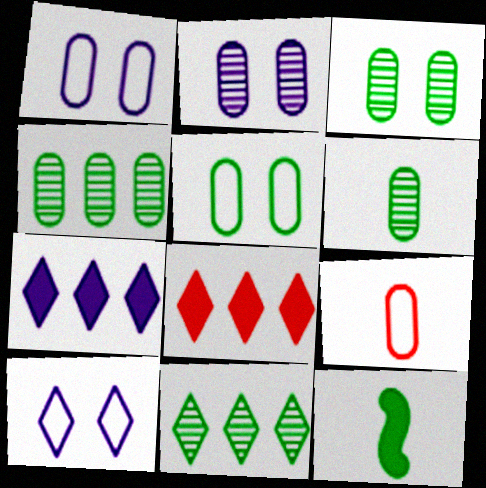[[3, 4, 6], 
[5, 11, 12]]